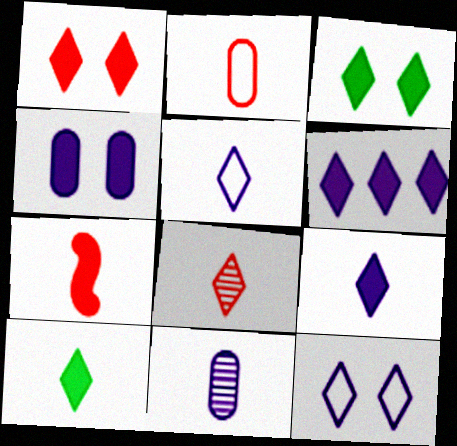[[1, 6, 10], 
[2, 7, 8], 
[5, 8, 10]]